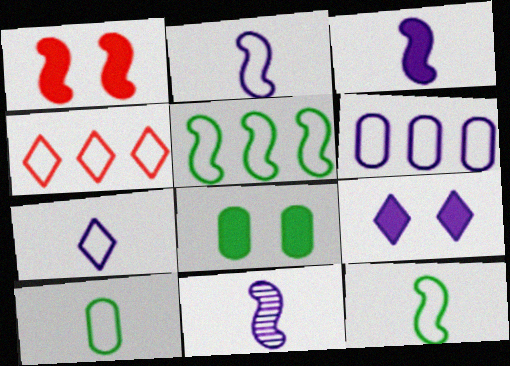[[1, 5, 11], 
[1, 8, 9], 
[2, 3, 11], 
[4, 5, 6], 
[4, 8, 11], 
[6, 9, 11]]